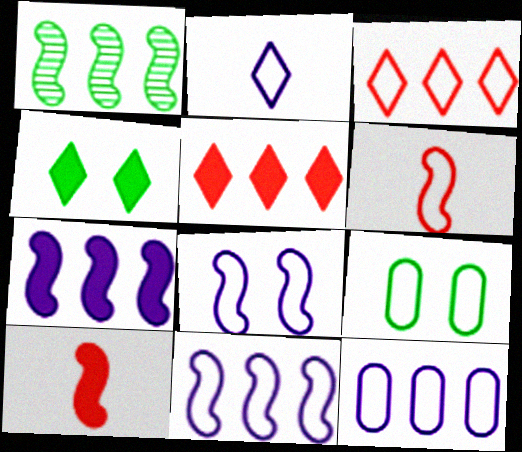[[1, 5, 12], 
[1, 8, 10], 
[2, 8, 12]]